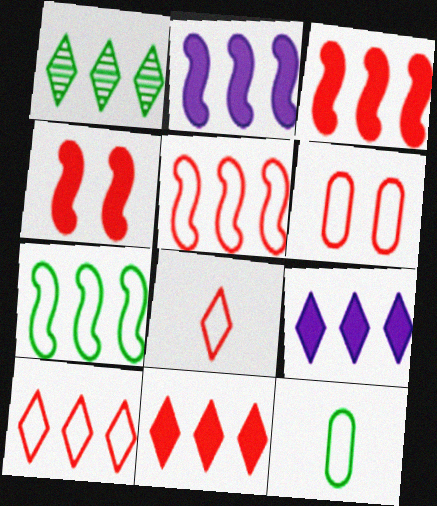[[1, 9, 10], 
[5, 6, 8]]